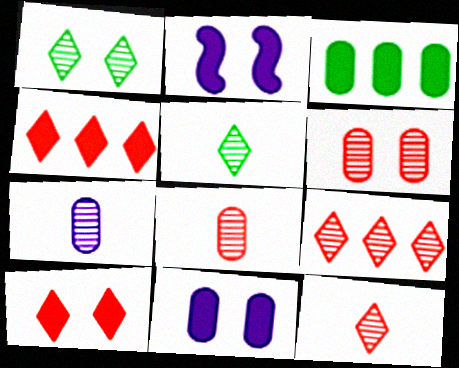[]